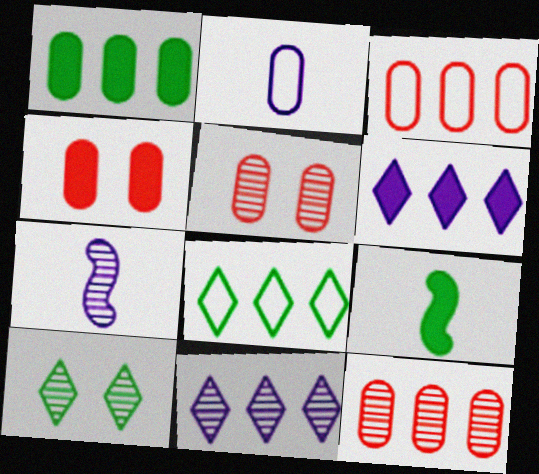[[1, 2, 5], 
[4, 6, 9], 
[4, 7, 8], 
[7, 10, 12]]